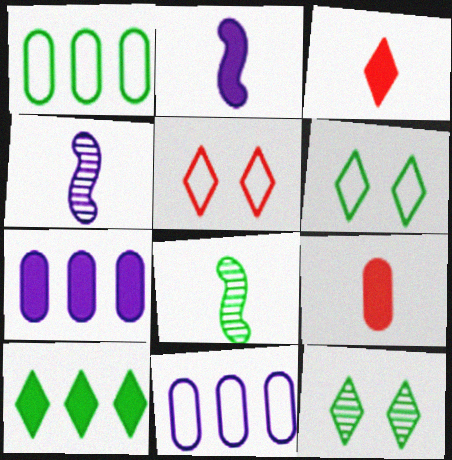[[5, 7, 8]]